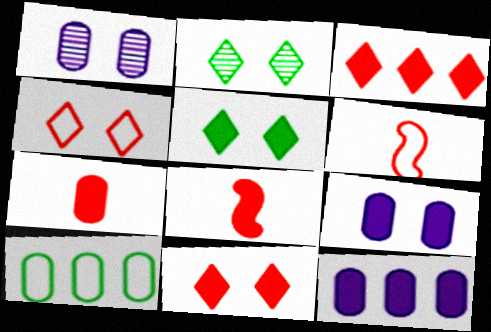[[1, 7, 10], 
[2, 6, 12], 
[5, 8, 12]]